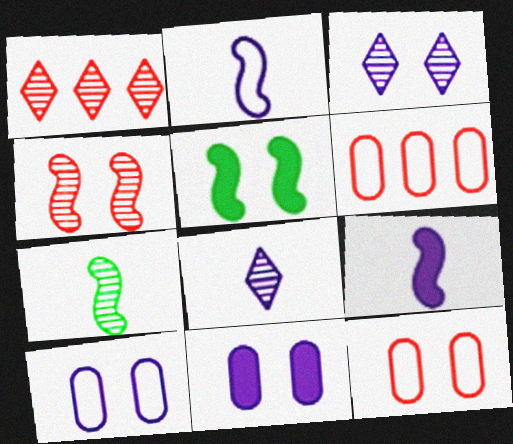[[3, 5, 12], 
[5, 6, 8]]